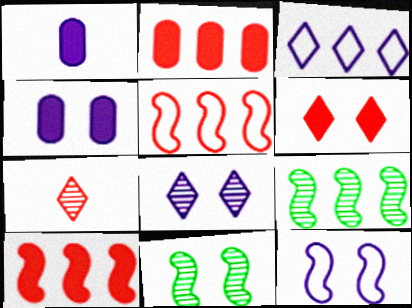[[2, 3, 9], 
[4, 8, 12]]